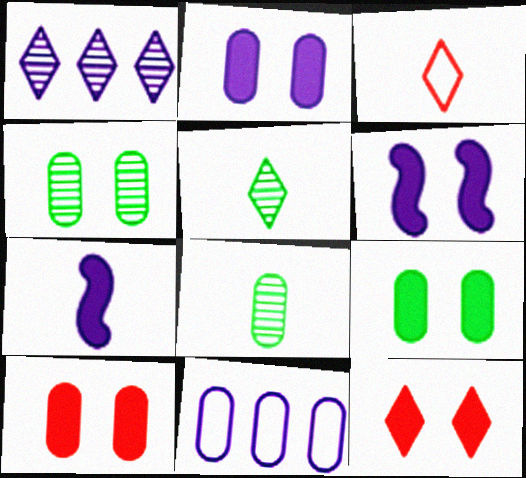[[2, 9, 10], 
[3, 7, 8], 
[6, 9, 12], 
[8, 10, 11]]